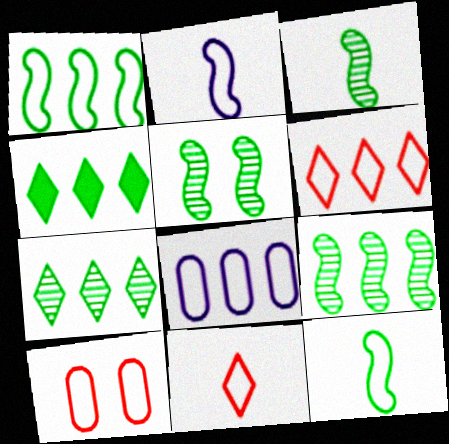[[1, 6, 8], 
[3, 5, 9]]